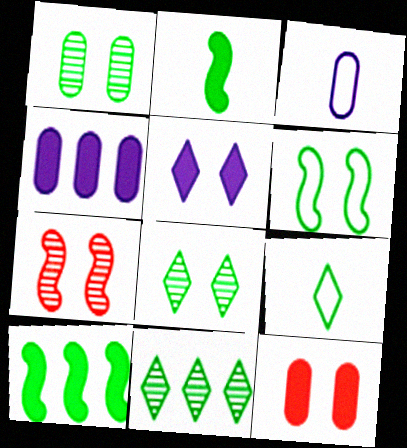[[1, 9, 10], 
[4, 7, 9]]